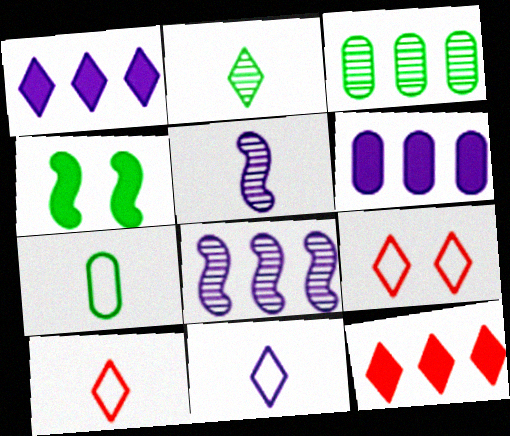[[1, 2, 9]]